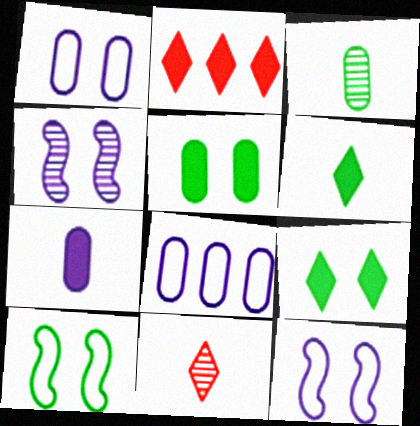[[2, 3, 12]]